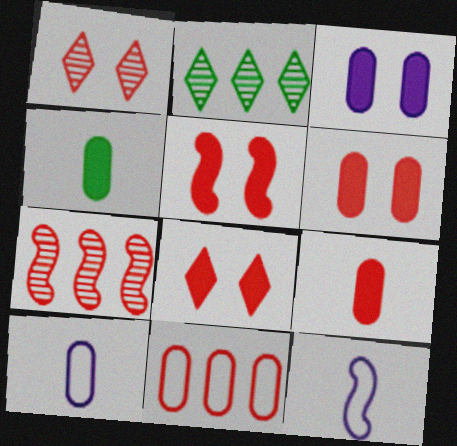[[2, 5, 10], 
[2, 6, 12], 
[5, 6, 8]]